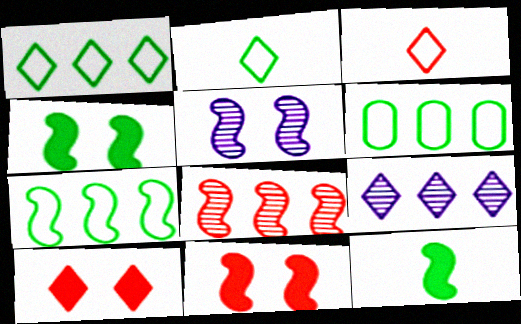[[1, 6, 7], 
[2, 9, 10]]